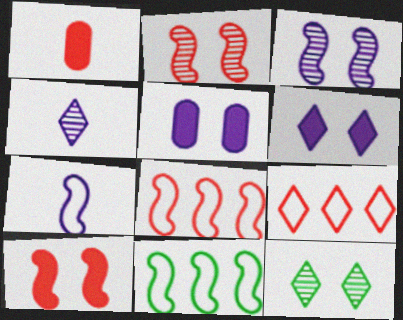[[1, 2, 9]]